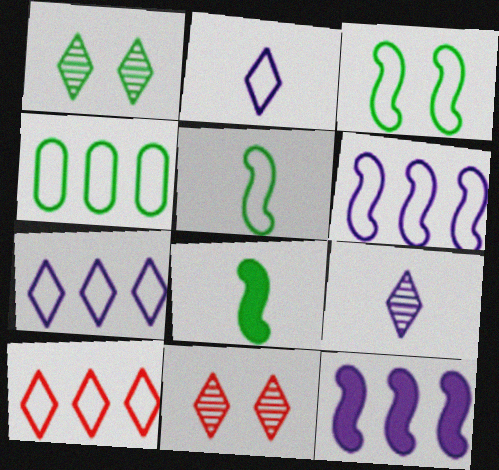[[1, 4, 8], 
[4, 6, 10]]